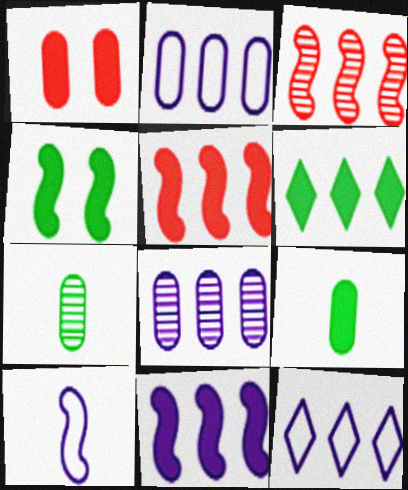[[1, 2, 7], 
[2, 3, 6], 
[3, 4, 10], 
[4, 6, 9], 
[8, 11, 12]]